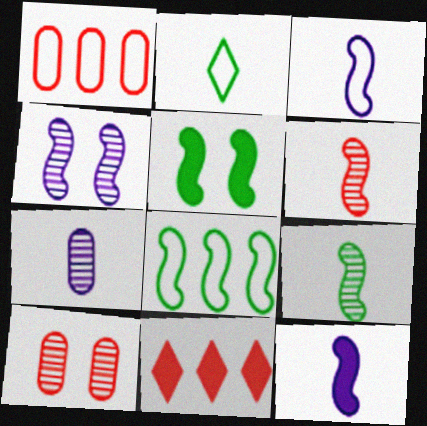[[5, 8, 9]]